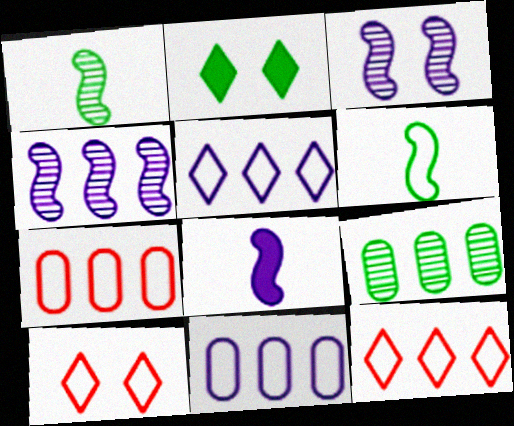[[2, 6, 9], 
[6, 10, 11], 
[8, 9, 10]]